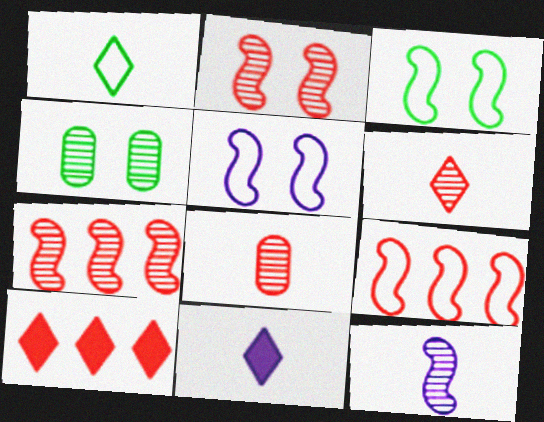[[1, 6, 11], 
[4, 9, 11]]